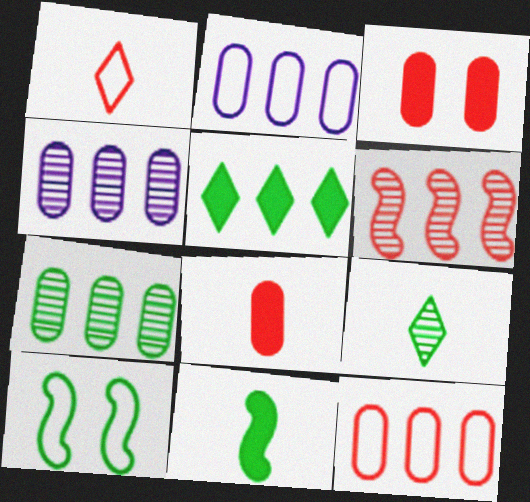[[1, 2, 10], 
[1, 3, 6], 
[2, 5, 6]]